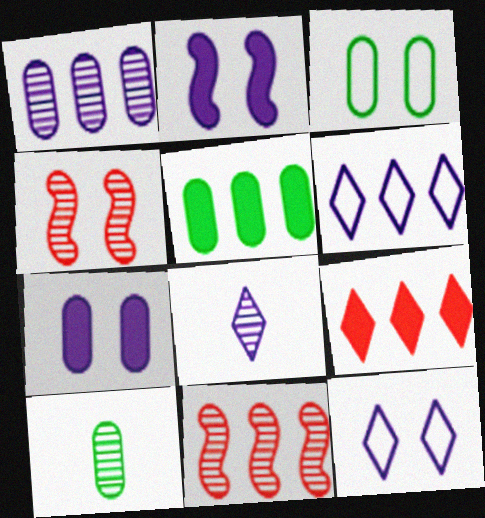[[3, 5, 10], 
[5, 6, 11]]